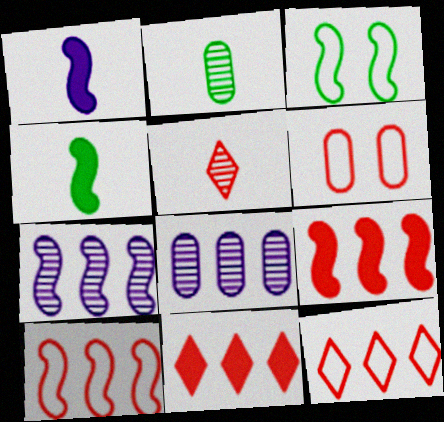[[5, 6, 9]]